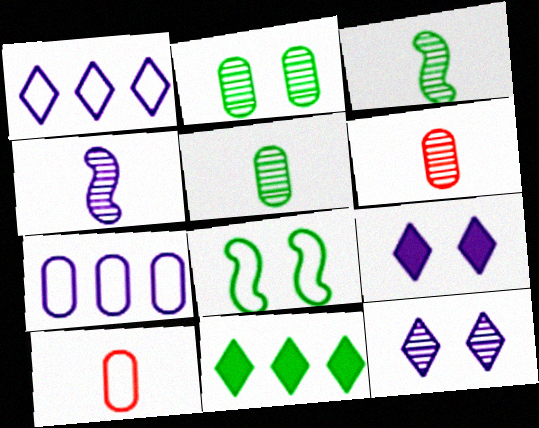[[1, 8, 10], 
[4, 7, 9], 
[5, 8, 11]]